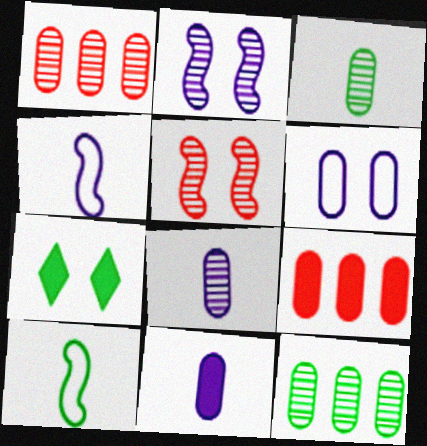[[1, 4, 7], 
[3, 6, 9], 
[5, 6, 7], 
[7, 10, 12]]